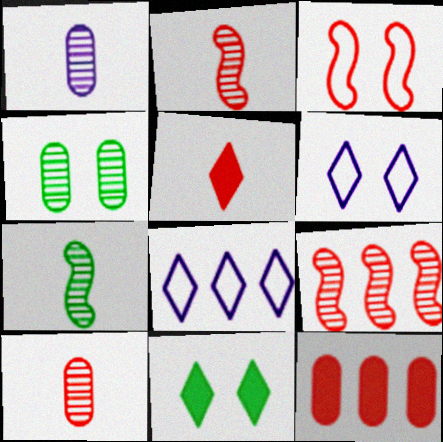[[6, 7, 12]]